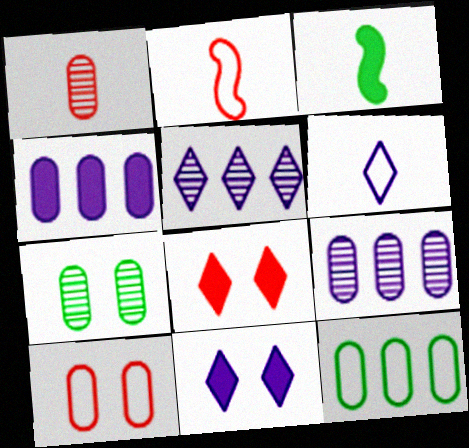[[1, 3, 6], 
[1, 7, 9], 
[3, 4, 8], 
[3, 5, 10], 
[5, 6, 11]]